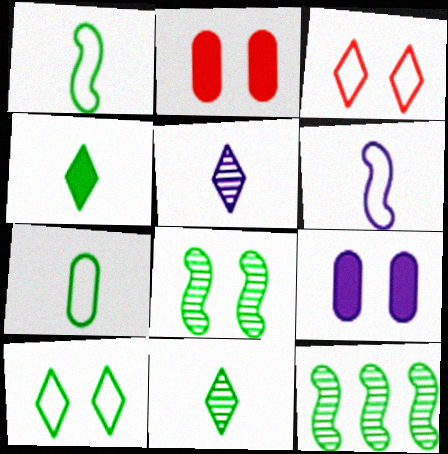[[3, 8, 9]]